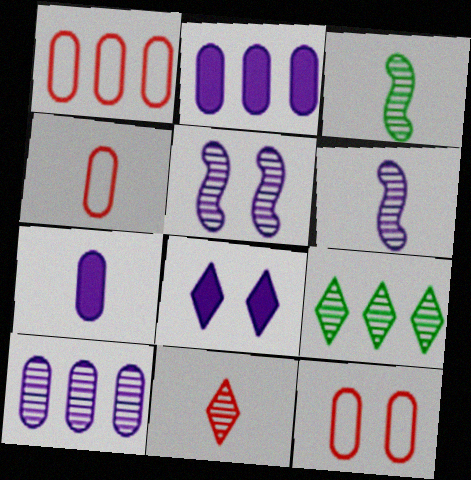[[1, 3, 8], 
[1, 4, 12]]